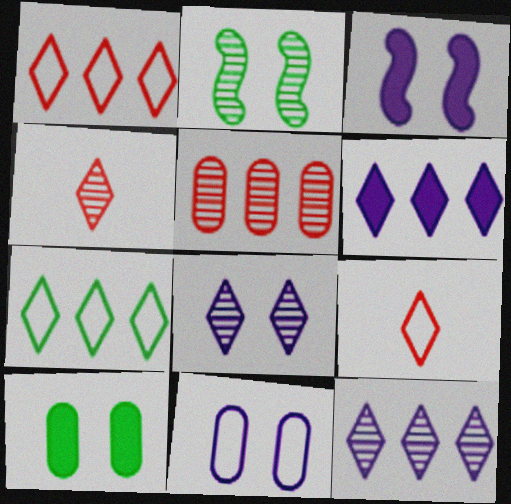[[3, 8, 11]]